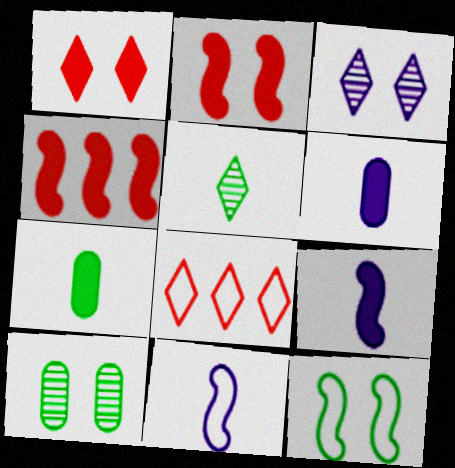[[8, 9, 10]]